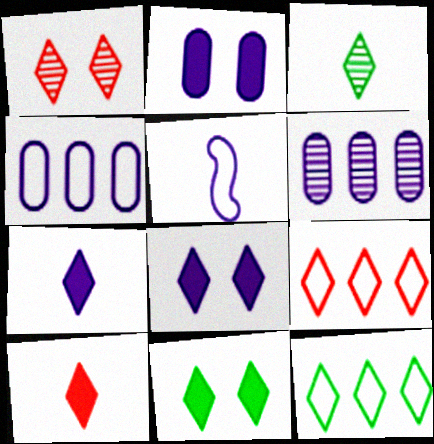[[1, 7, 12], 
[1, 9, 10], 
[3, 8, 9], 
[3, 11, 12], 
[5, 6, 8]]